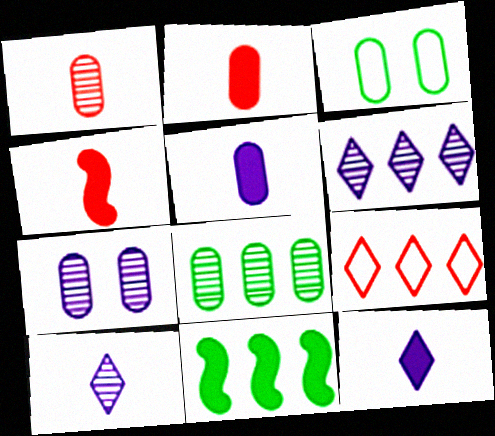[[1, 7, 8], 
[3, 4, 6]]